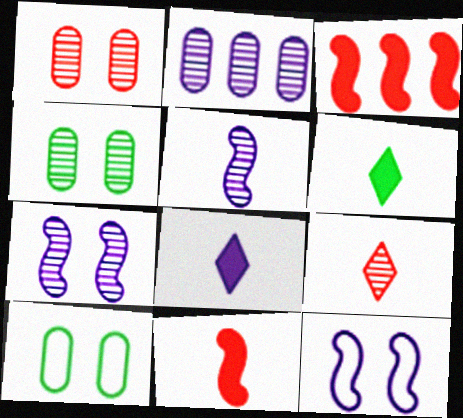[[2, 8, 12]]